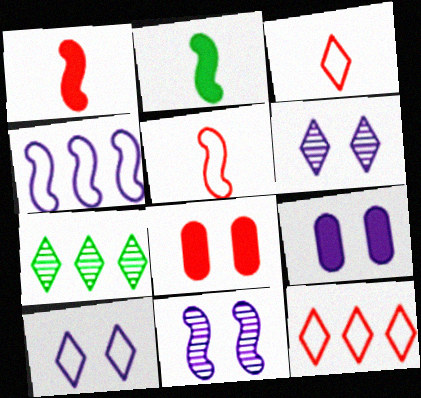[[5, 7, 9], 
[9, 10, 11]]